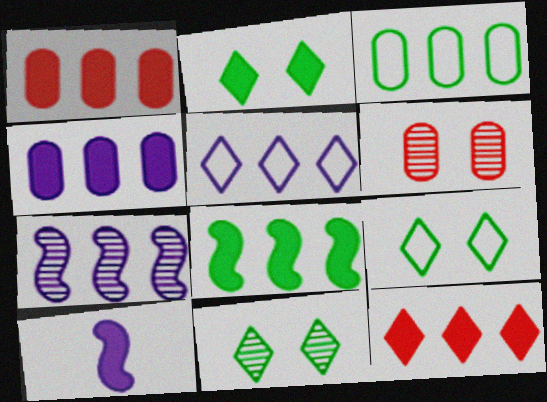[[1, 2, 10], 
[2, 9, 11], 
[3, 7, 12], 
[4, 5, 7], 
[4, 8, 12]]